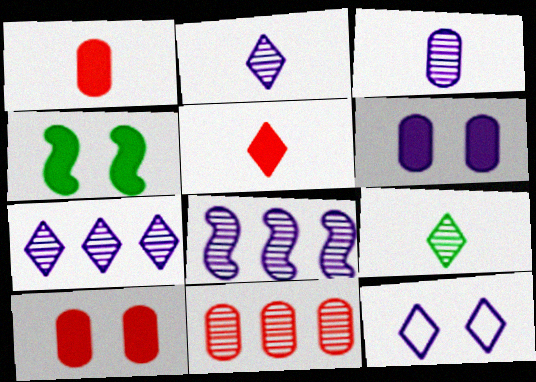[]